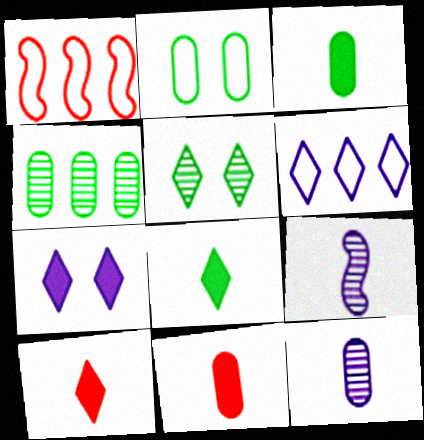[[2, 3, 4], 
[5, 6, 10]]